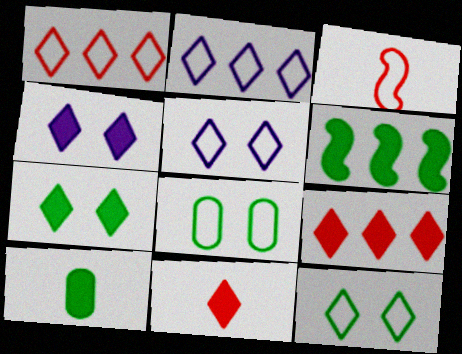[[2, 3, 8], 
[6, 7, 10]]